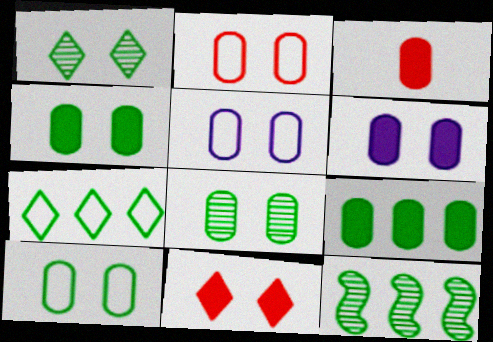[[2, 5, 10], 
[2, 6, 8], 
[3, 6, 9], 
[4, 8, 10], 
[7, 9, 12]]